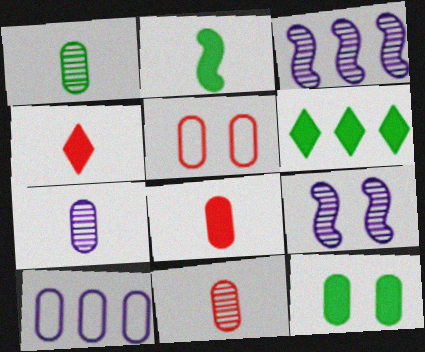[[1, 7, 11], 
[2, 6, 12], 
[10, 11, 12]]